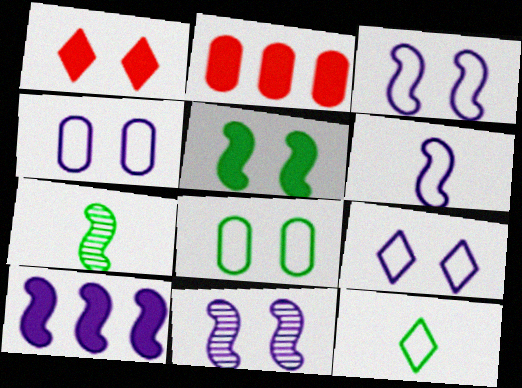[[1, 8, 11], 
[2, 7, 9], 
[2, 11, 12], 
[3, 4, 9], 
[6, 10, 11]]